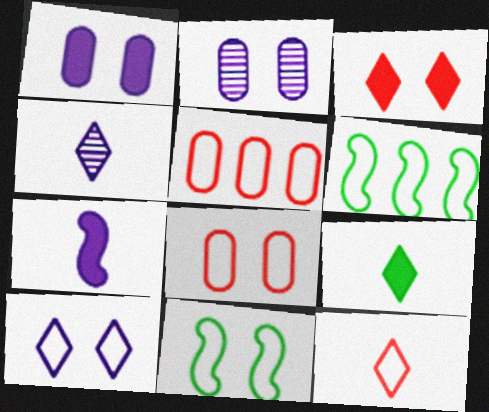[[2, 3, 11], 
[4, 9, 12], 
[8, 10, 11]]